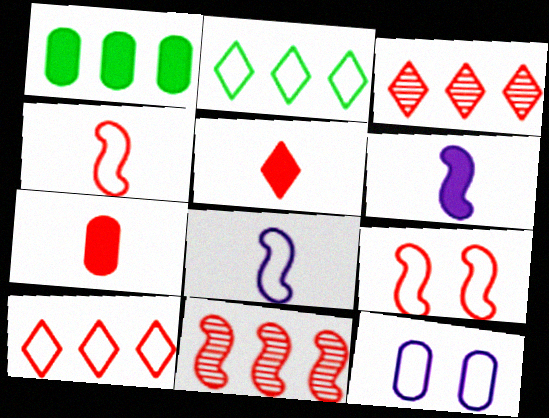[[2, 4, 12], 
[3, 7, 9]]